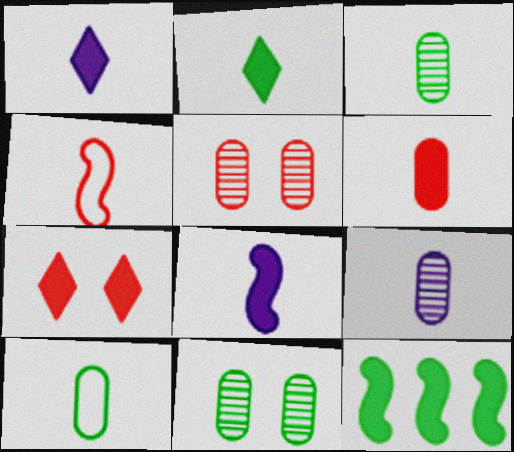[[1, 3, 4], 
[2, 4, 9], 
[2, 6, 8], 
[6, 9, 10]]